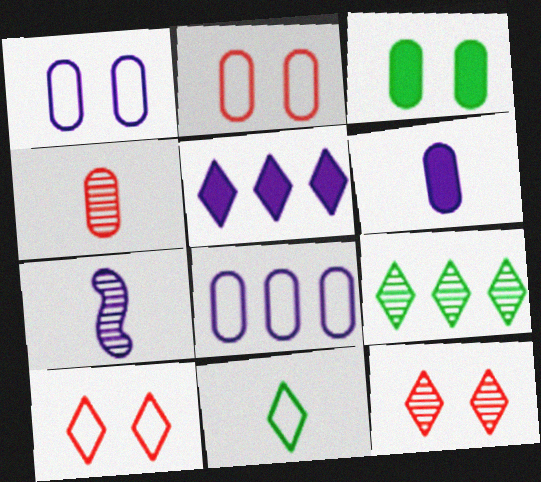[[1, 5, 7], 
[3, 4, 8], 
[5, 11, 12]]